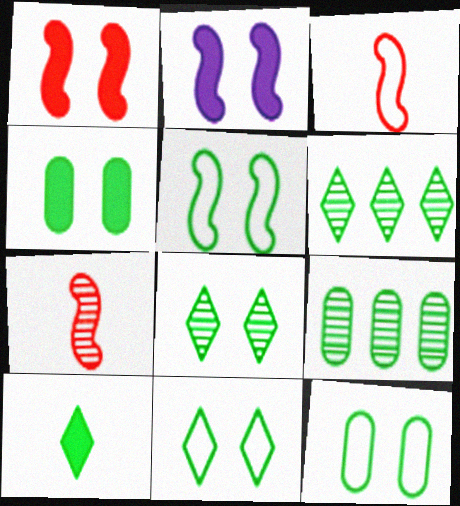[[4, 5, 8], 
[5, 9, 10], 
[5, 11, 12], 
[6, 10, 11]]